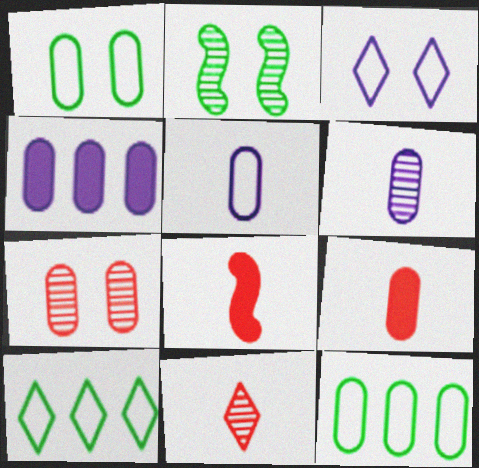[]